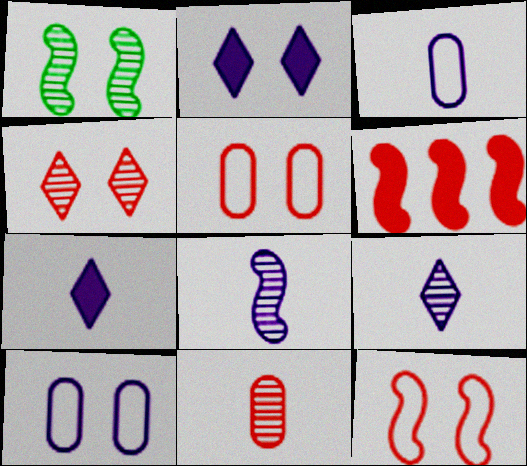[[1, 2, 5], 
[3, 7, 8]]